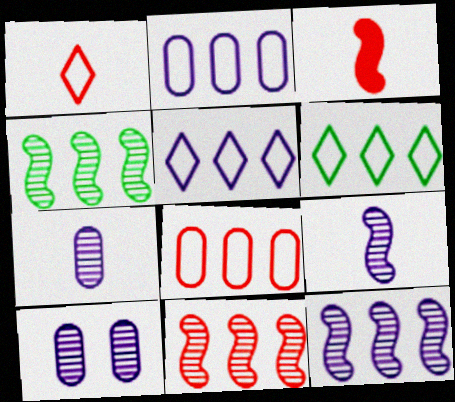[[3, 6, 10], 
[4, 11, 12]]